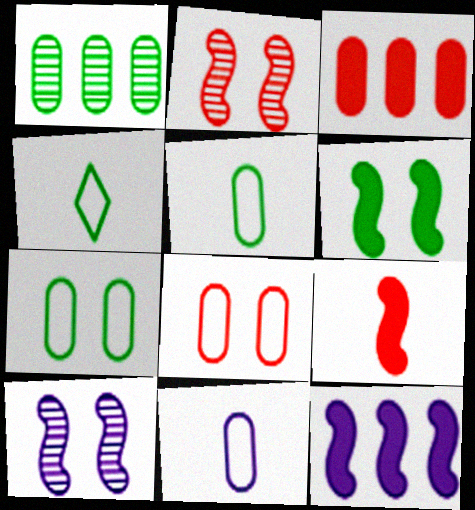[[1, 4, 6], 
[3, 4, 10], 
[6, 9, 12]]